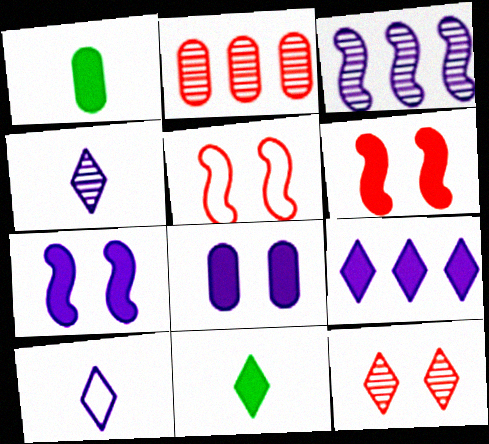[[1, 6, 9], 
[3, 8, 10]]